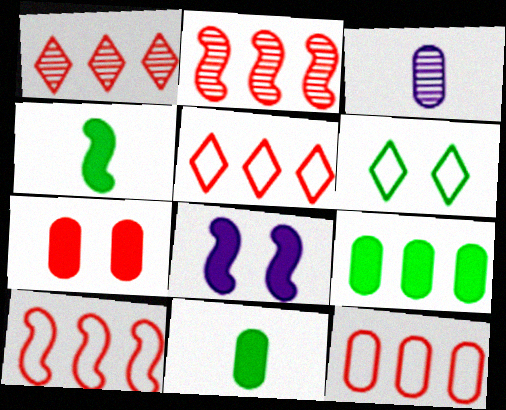[[5, 10, 12]]